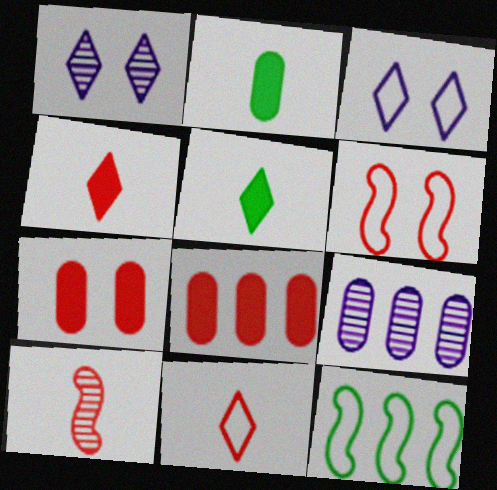[[5, 6, 9]]